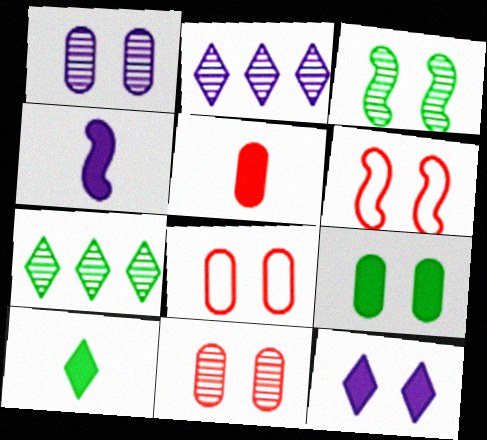[[1, 8, 9], 
[3, 8, 12], 
[4, 5, 10], 
[4, 7, 8]]